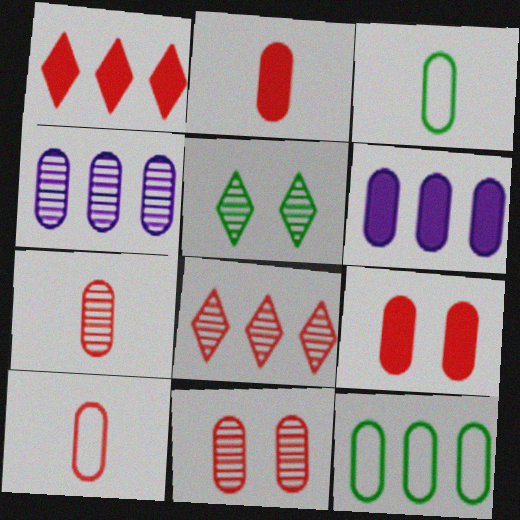[[2, 7, 10], 
[3, 4, 9], 
[3, 6, 11]]